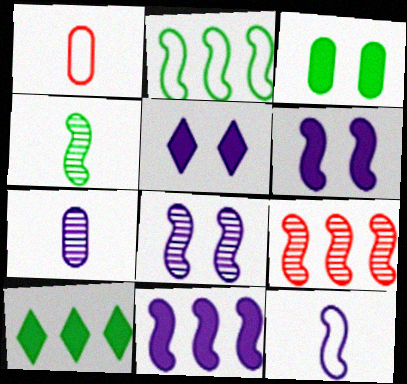[[1, 8, 10], 
[2, 9, 11], 
[4, 8, 9], 
[8, 11, 12]]